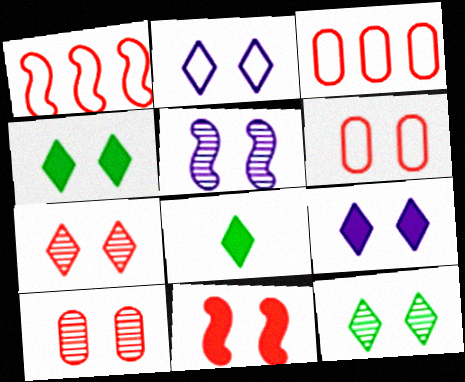[[2, 4, 7], 
[3, 5, 8], 
[4, 5, 6], 
[5, 10, 12], 
[6, 7, 11]]